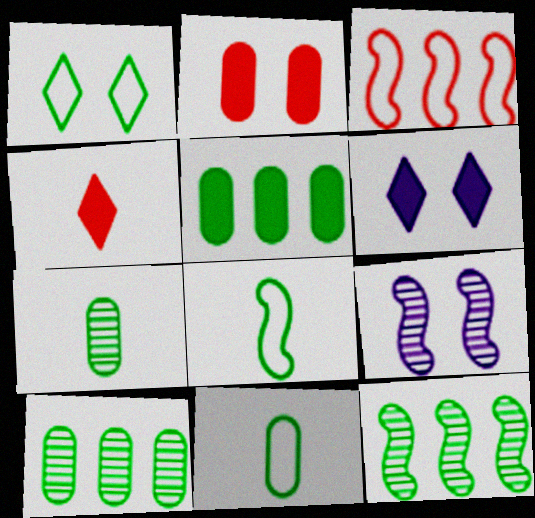[[1, 2, 9], 
[3, 6, 7]]